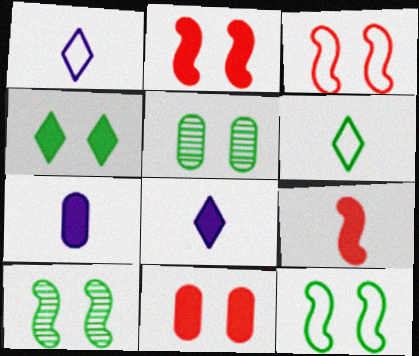[[4, 5, 12]]